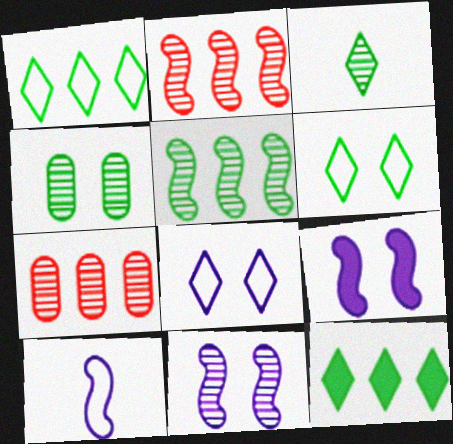[[3, 4, 5], 
[3, 6, 12], 
[3, 7, 11]]